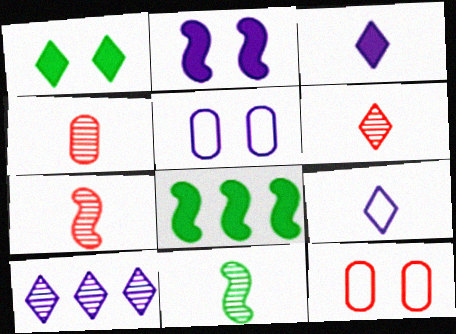[[4, 6, 7], 
[5, 6, 8]]